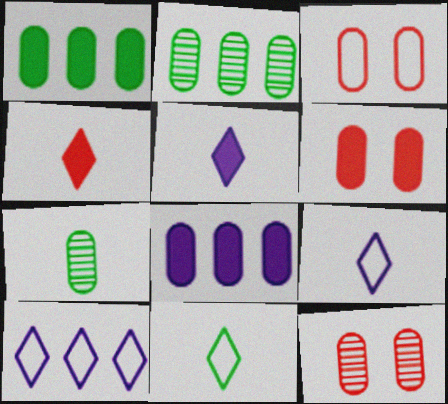[[3, 6, 12], 
[3, 7, 8]]